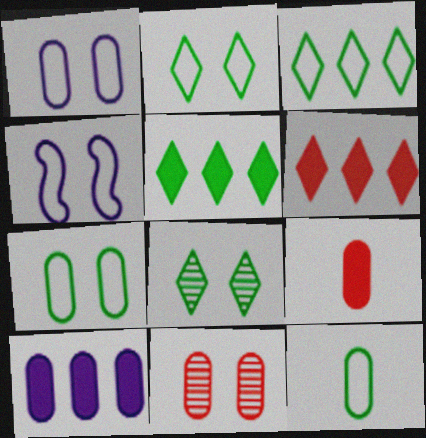[[10, 11, 12]]